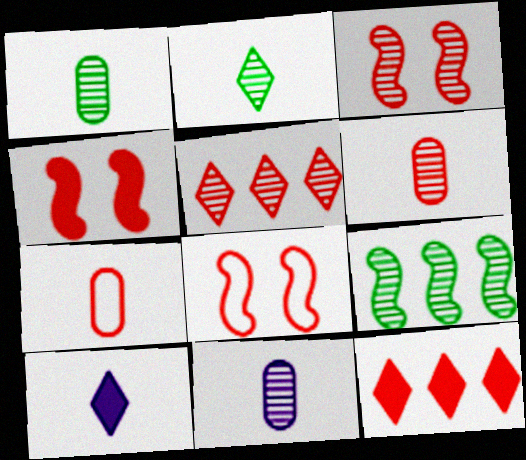[[1, 6, 11], 
[3, 4, 8], 
[3, 5, 6], 
[3, 7, 12], 
[4, 5, 7], 
[6, 8, 12]]